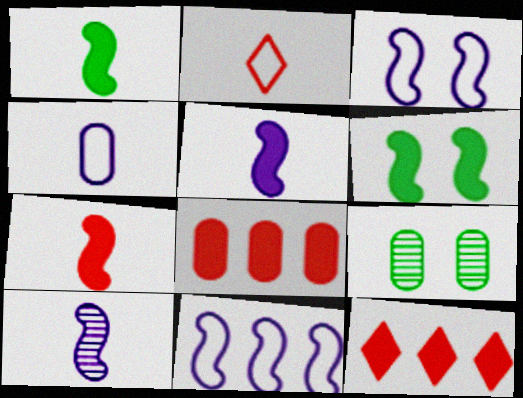[[1, 5, 7], 
[4, 8, 9]]